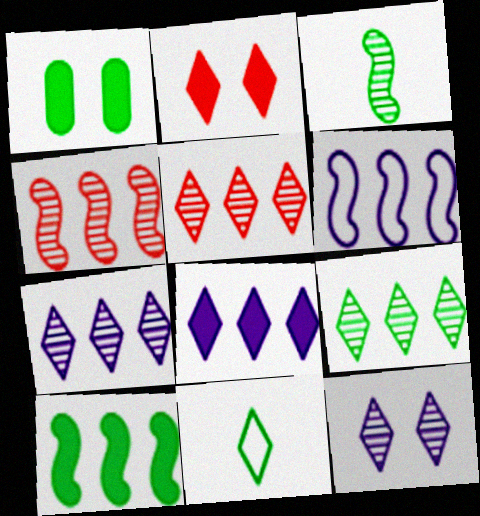[[2, 7, 11], 
[4, 6, 10], 
[5, 7, 9]]